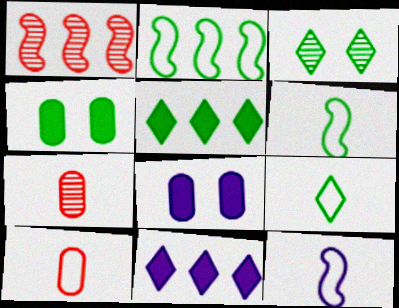[[1, 8, 9], 
[3, 5, 9], 
[9, 10, 12]]